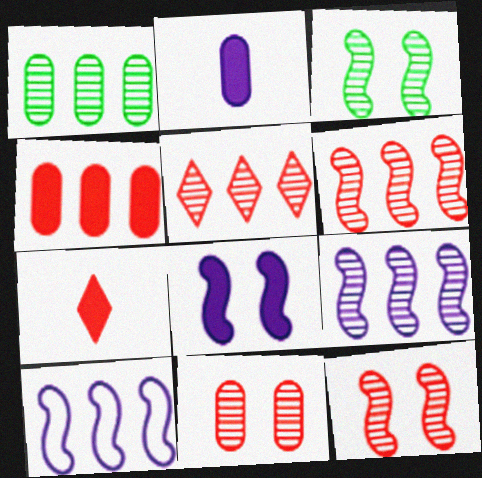[[1, 5, 9]]